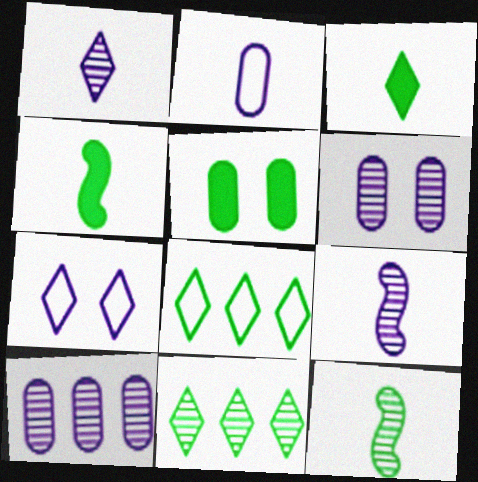[[5, 8, 12]]